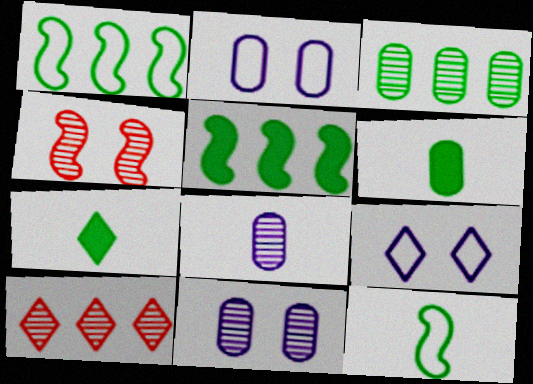[[7, 9, 10]]